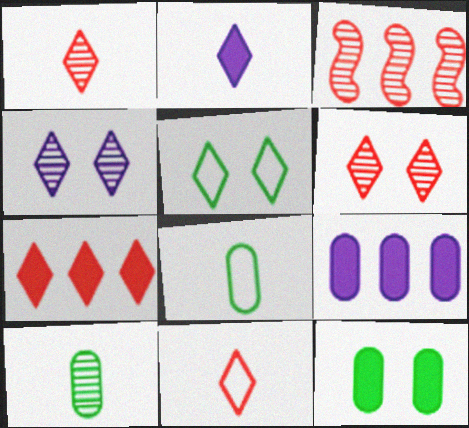[[3, 4, 10], 
[6, 7, 11]]